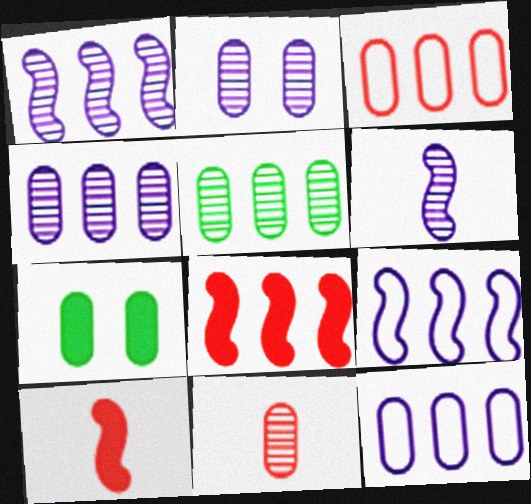[[2, 5, 11], 
[7, 11, 12]]